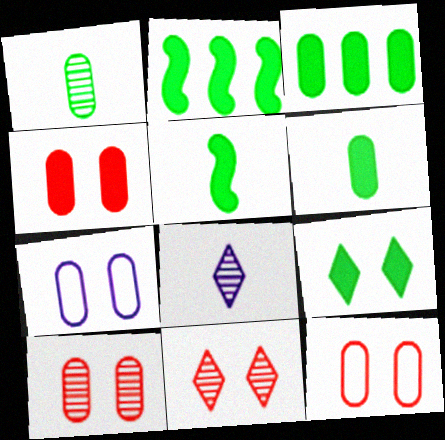[[2, 6, 9], 
[2, 8, 12], 
[3, 5, 9], 
[4, 10, 12]]